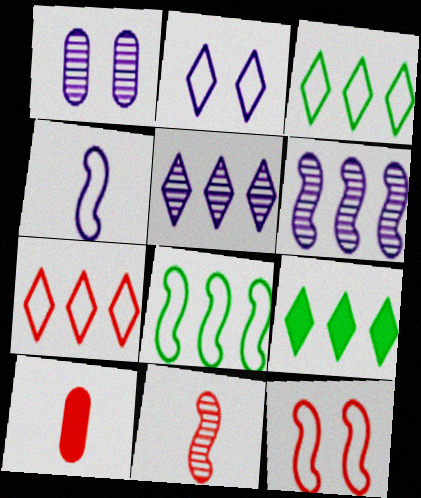[[4, 8, 12], 
[5, 7, 9]]